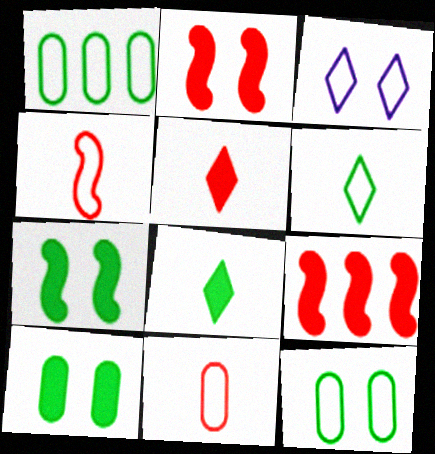[[1, 3, 4]]